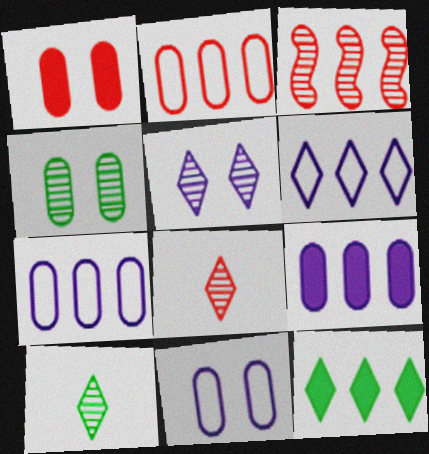[[1, 4, 11], 
[3, 7, 12]]